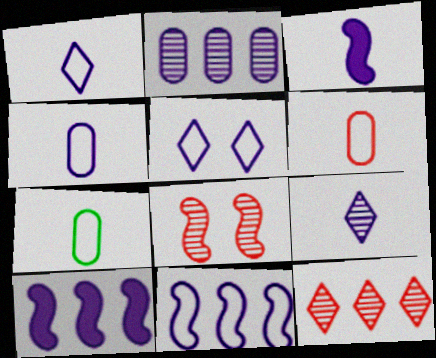[[2, 3, 5], 
[3, 4, 9], 
[4, 5, 11], 
[4, 6, 7]]